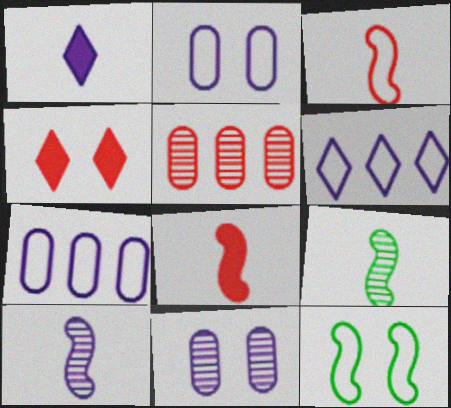[[1, 5, 12], 
[3, 4, 5], 
[4, 7, 9], 
[4, 11, 12]]